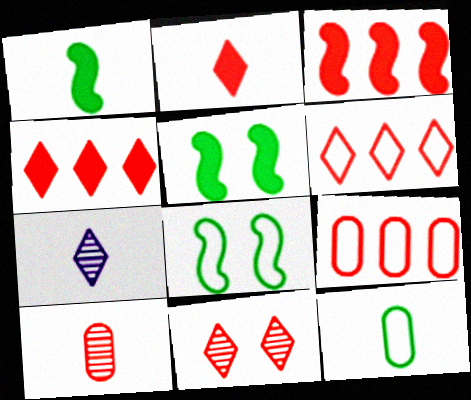[[2, 6, 11], 
[5, 7, 9]]